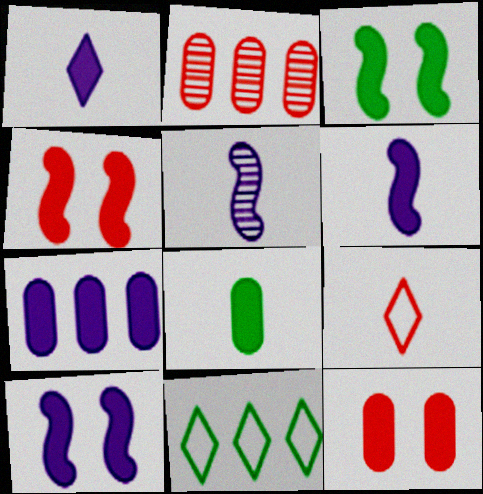[[1, 7, 10], 
[2, 4, 9], 
[3, 4, 10], 
[5, 8, 9], 
[5, 11, 12], 
[7, 8, 12]]